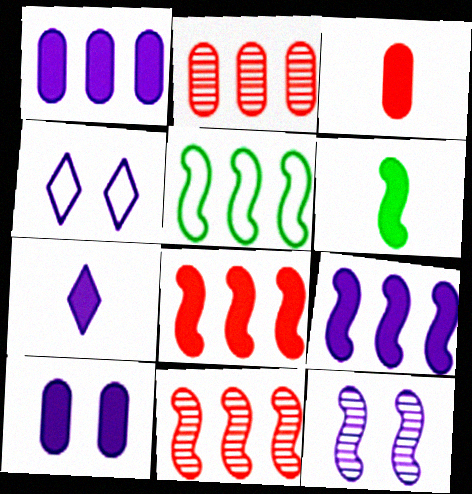[[2, 4, 6], 
[3, 6, 7], 
[4, 10, 12], 
[5, 9, 11], 
[7, 9, 10]]